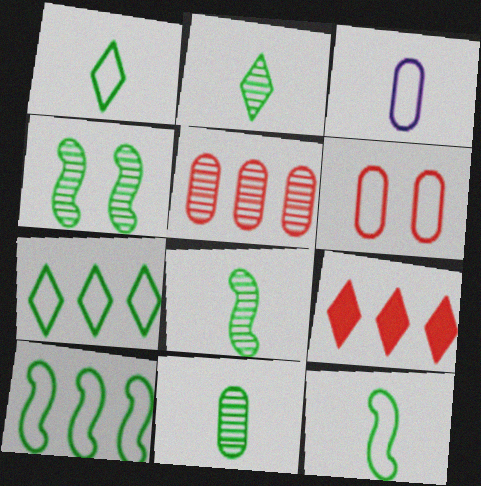[[2, 8, 11], 
[3, 4, 9]]